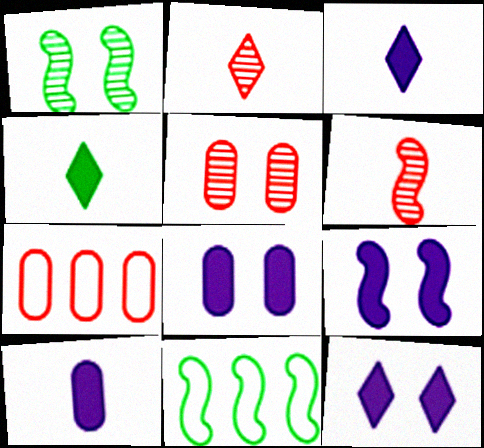[[1, 3, 7], 
[2, 8, 11], 
[3, 5, 11], 
[6, 9, 11], 
[8, 9, 12]]